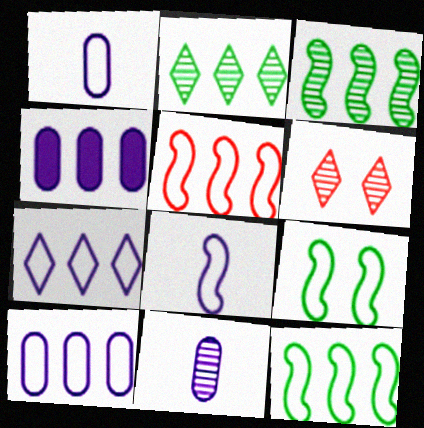[[2, 4, 5], 
[3, 6, 11], 
[5, 8, 9]]